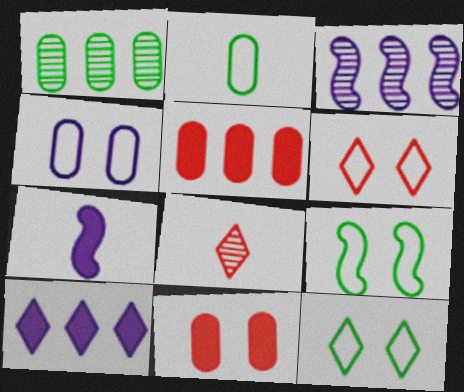[[1, 6, 7], 
[2, 7, 8], 
[4, 6, 9], 
[8, 10, 12]]